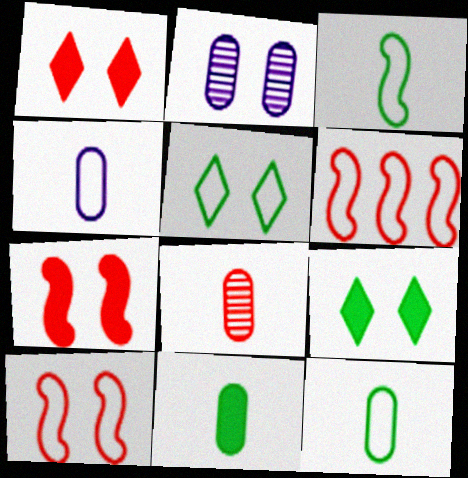[[1, 6, 8], 
[2, 5, 7], 
[2, 9, 10], 
[4, 5, 6], 
[4, 8, 11]]